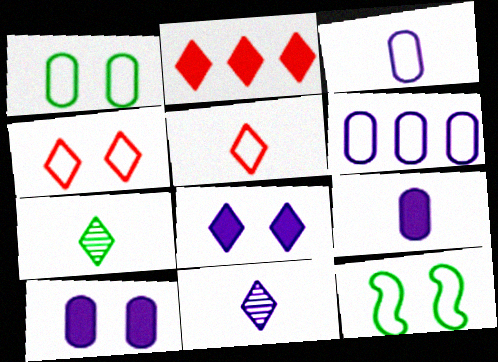[[5, 6, 12]]